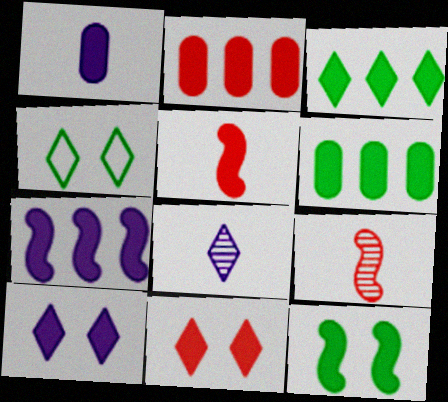[[1, 7, 10], 
[2, 3, 7], 
[2, 5, 11], 
[5, 6, 10], 
[5, 7, 12]]